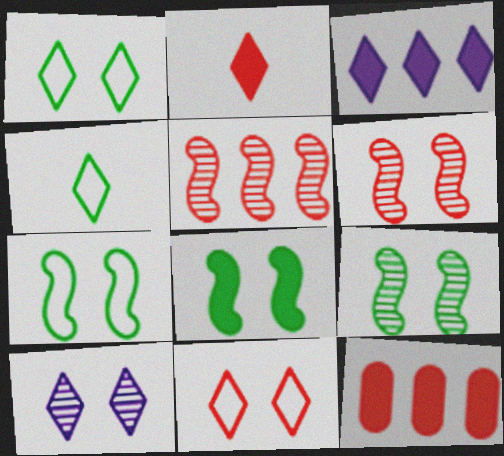[[7, 8, 9]]